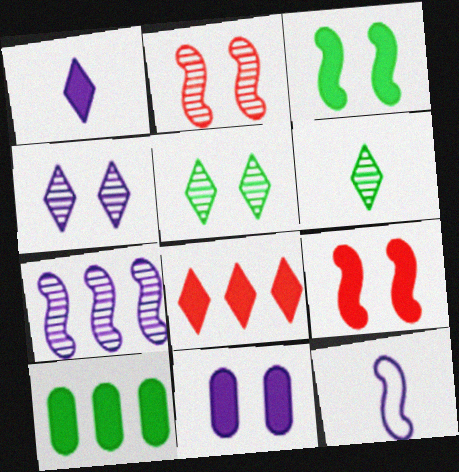[[1, 9, 10]]